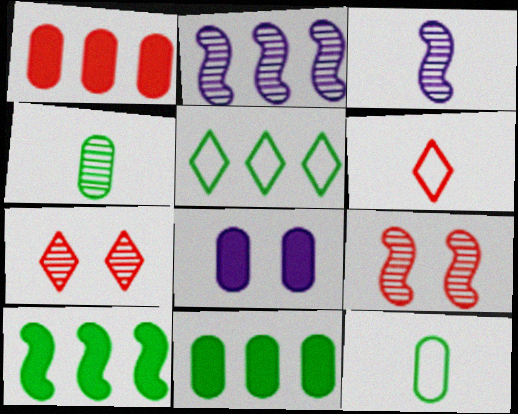[[1, 2, 5], 
[1, 6, 9], 
[2, 4, 7]]